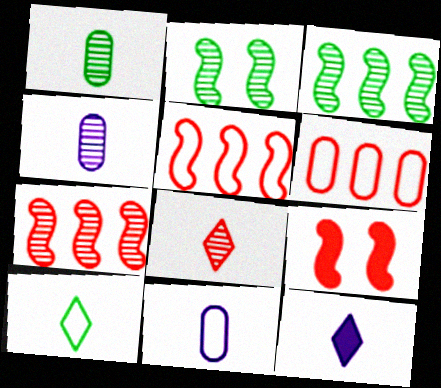[[2, 6, 12], 
[6, 8, 9], 
[8, 10, 12]]